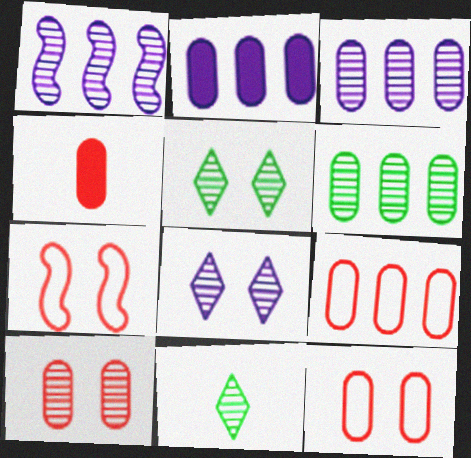[[1, 10, 11], 
[2, 6, 9], 
[2, 7, 11], 
[4, 9, 10]]